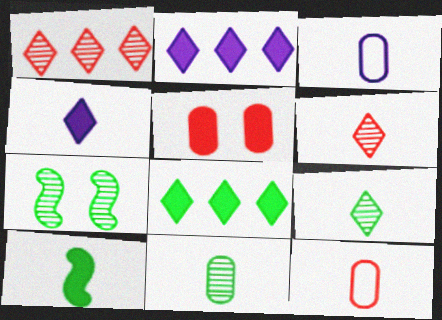[[2, 5, 10], 
[2, 7, 12], 
[3, 6, 10]]